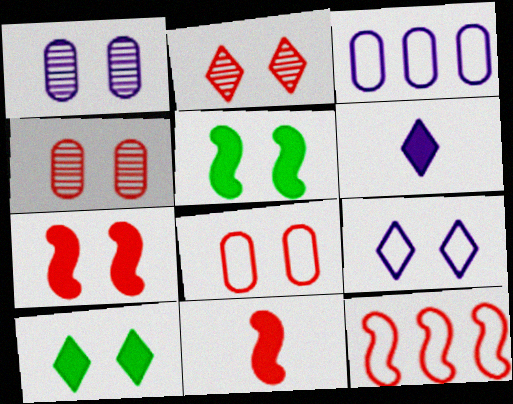[[2, 7, 8], 
[2, 9, 10], 
[4, 5, 9]]